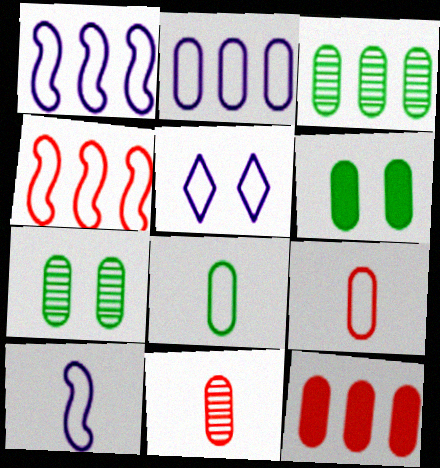[[2, 3, 12], 
[2, 5, 10], 
[2, 6, 11], 
[3, 6, 8], 
[4, 5, 8]]